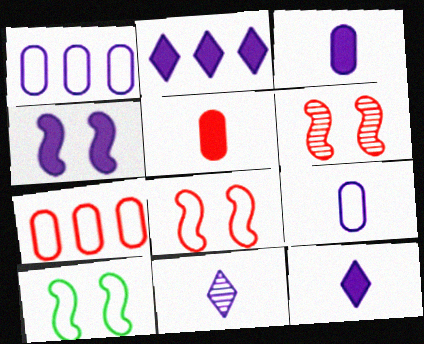[[1, 4, 11], 
[2, 3, 4], 
[4, 6, 10]]